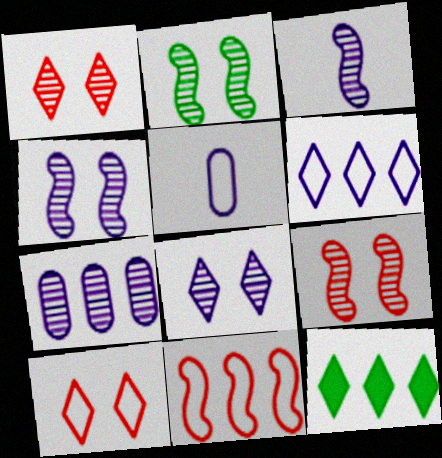[[2, 4, 9], 
[3, 7, 8], 
[5, 9, 12], 
[7, 11, 12]]